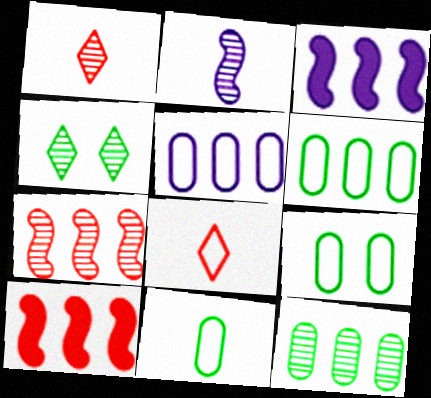[[1, 3, 9], 
[6, 9, 11]]